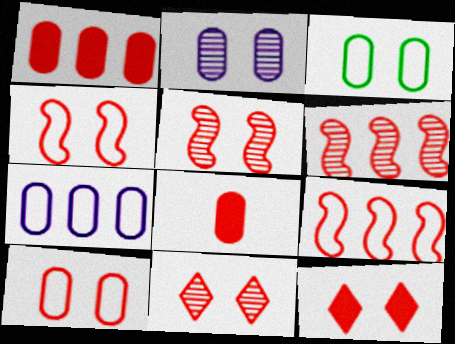[[5, 10, 12], 
[8, 9, 11]]